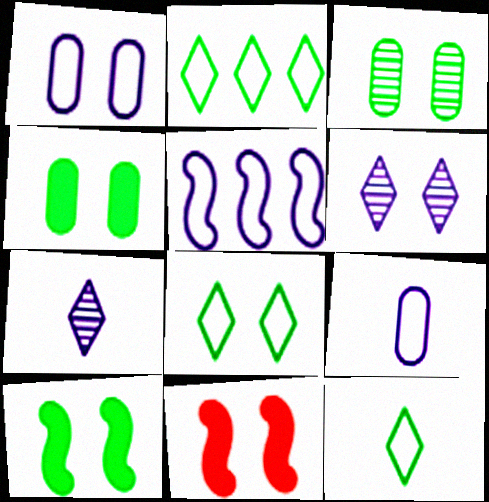[[2, 8, 12], 
[3, 8, 10]]